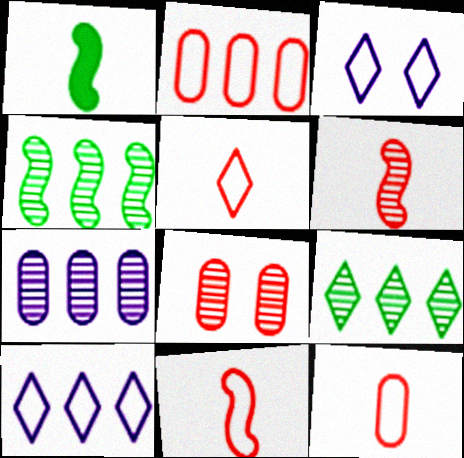[[1, 8, 10], 
[5, 11, 12]]